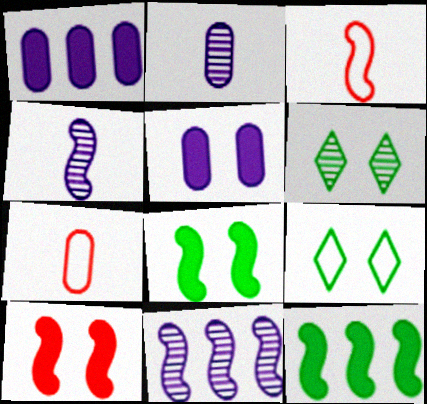[[1, 3, 6], 
[3, 8, 11]]